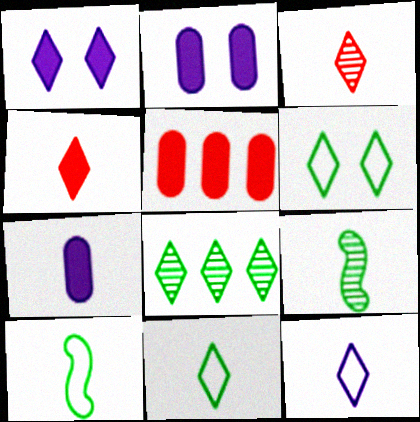[[3, 7, 10]]